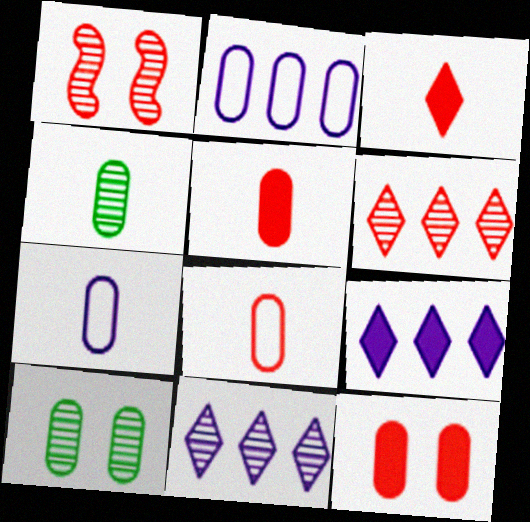[[1, 4, 11], 
[2, 4, 12], 
[2, 5, 10], 
[4, 5, 7]]